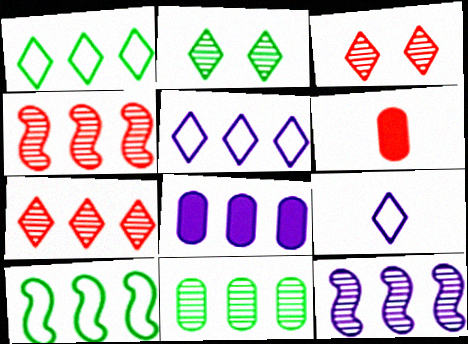[[1, 4, 8], 
[5, 8, 12], 
[7, 8, 10], 
[7, 11, 12]]